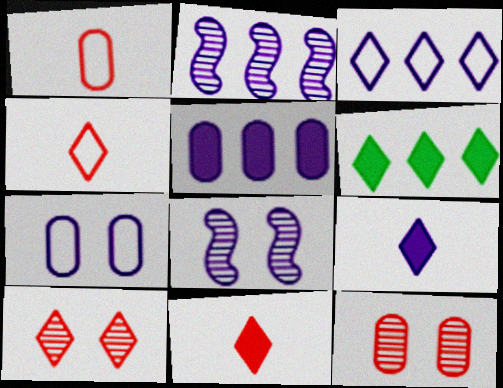[[1, 6, 8], 
[2, 3, 5], 
[2, 7, 9]]